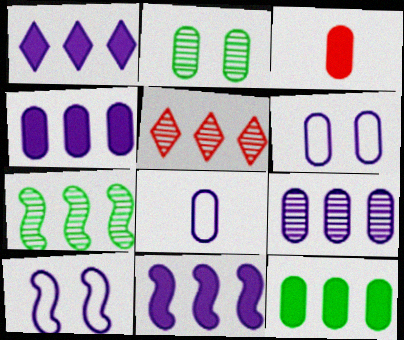[[1, 4, 11], 
[5, 7, 9]]